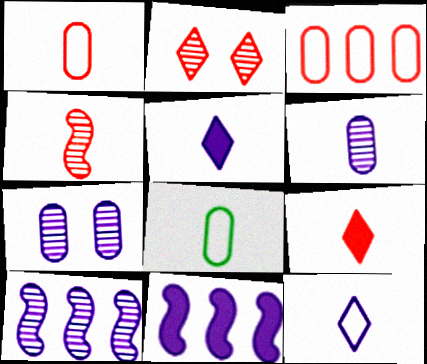[[1, 4, 9], 
[2, 8, 11], 
[4, 5, 8], 
[7, 11, 12]]